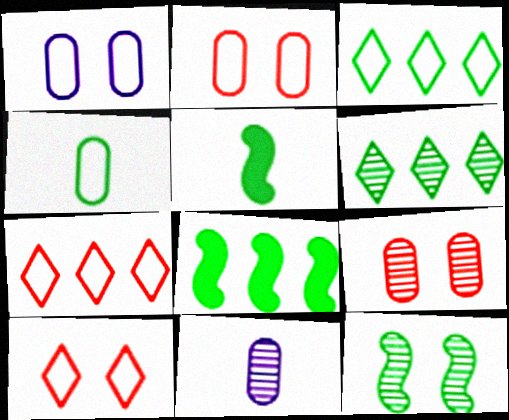[[8, 10, 11]]